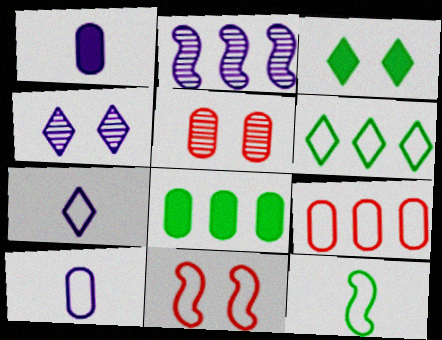[[5, 8, 10], 
[6, 10, 11]]